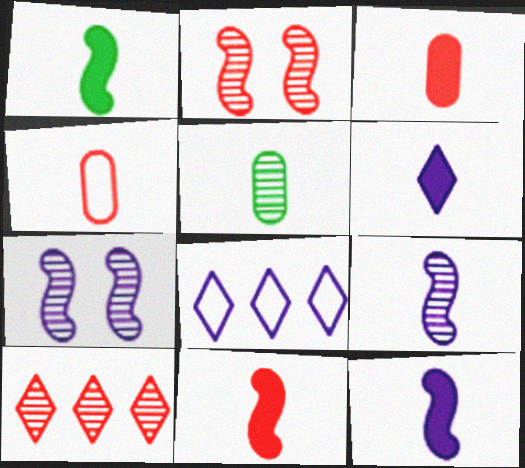[[1, 3, 6], 
[1, 11, 12], 
[5, 7, 10]]